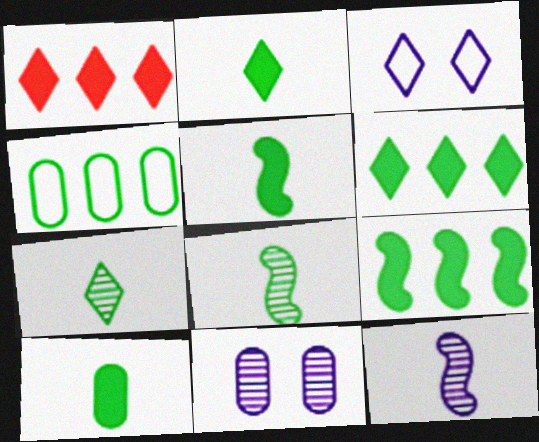[[1, 3, 7], 
[2, 5, 10]]